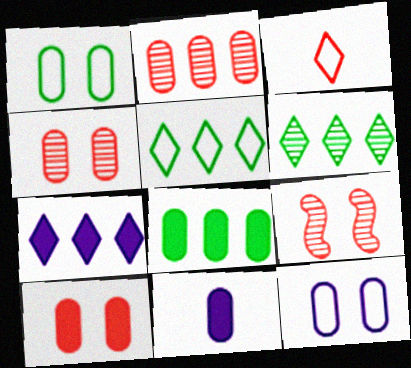[[1, 2, 11], 
[5, 9, 11], 
[8, 10, 11]]